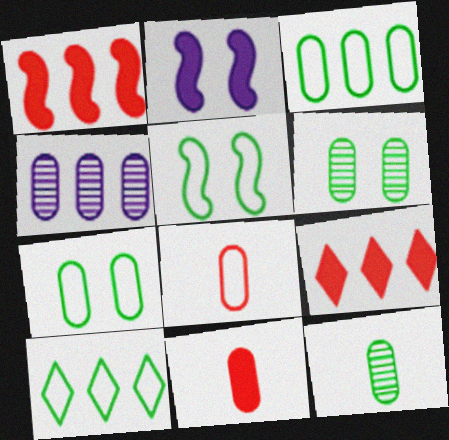[[1, 4, 10], 
[4, 7, 11]]